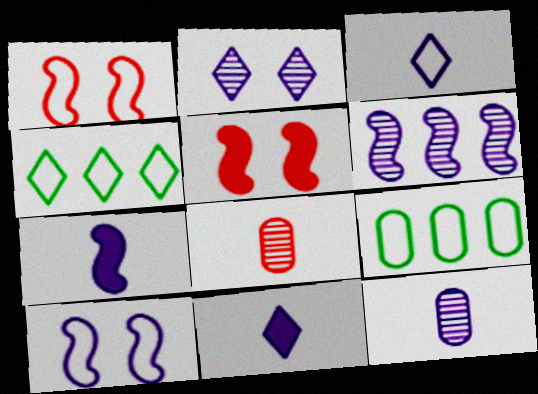[[1, 3, 9], 
[2, 6, 12], 
[3, 7, 12], 
[4, 5, 12], 
[6, 7, 10]]